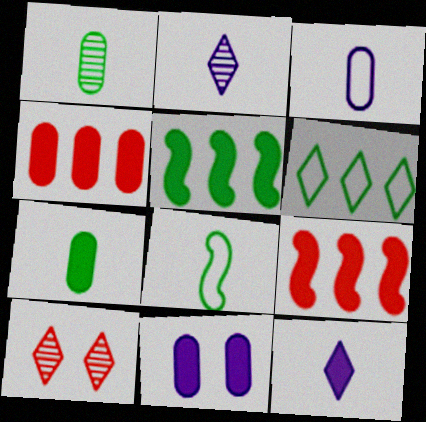[[3, 5, 10], 
[4, 7, 11], 
[6, 10, 12]]